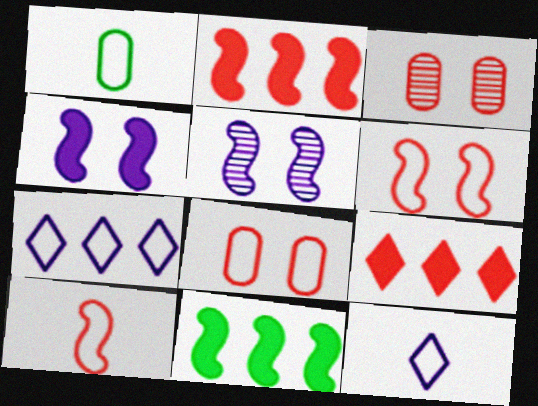[[1, 5, 9], 
[1, 6, 7], 
[1, 10, 12], 
[3, 9, 10], 
[3, 11, 12], 
[5, 10, 11]]